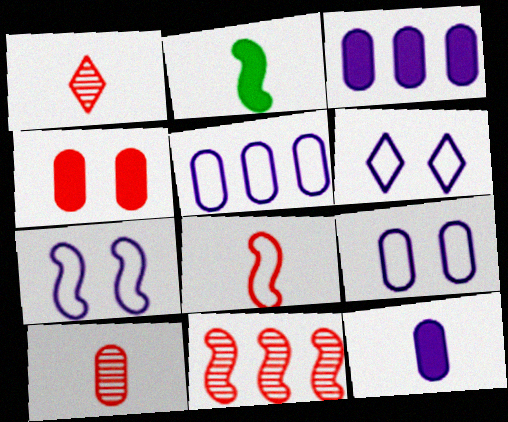[[2, 7, 11], 
[6, 7, 9]]